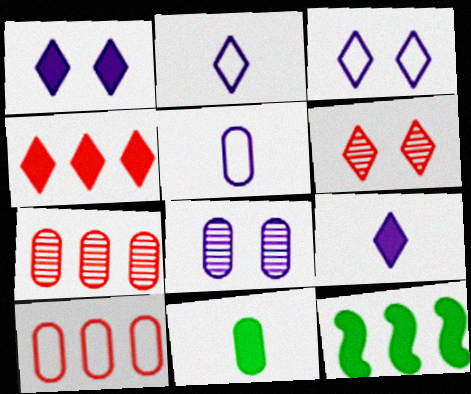[[5, 6, 12], 
[8, 10, 11]]